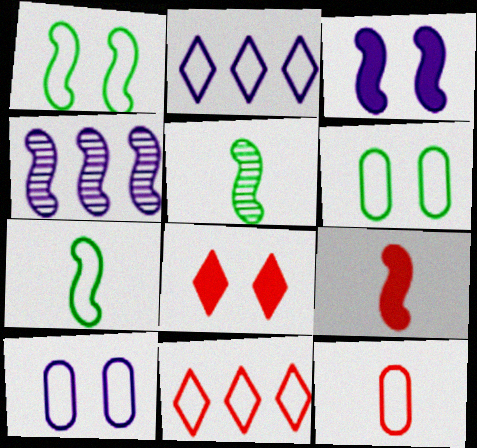[[1, 2, 12], 
[1, 4, 9], 
[7, 10, 11]]